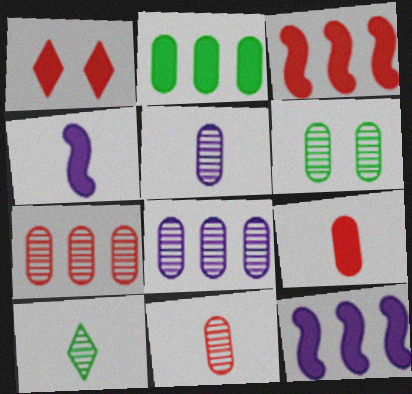[[1, 2, 4], 
[1, 3, 9], 
[5, 6, 7], 
[6, 8, 11]]